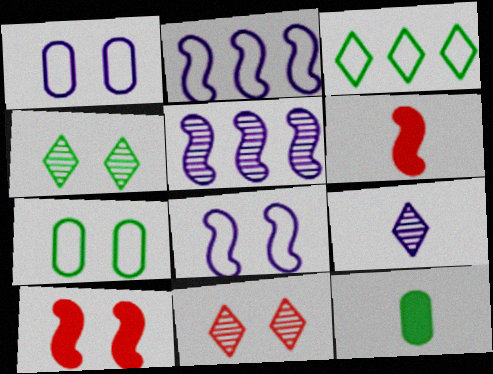[[1, 4, 10], 
[2, 11, 12]]